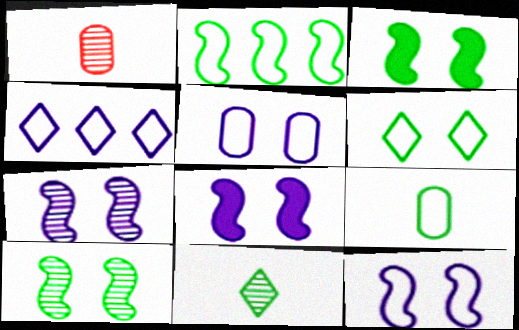[[1, 3, 4], 
[2, 6, 9], 
[7, 8, 12]]